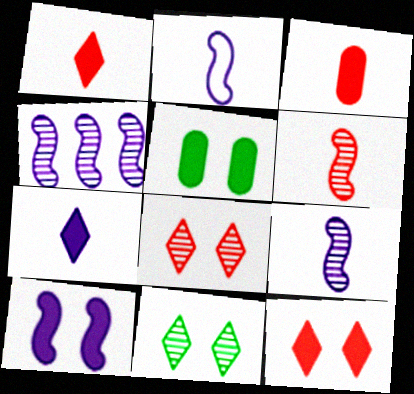[[2, 4, 10], 
[5, 10, 12]]